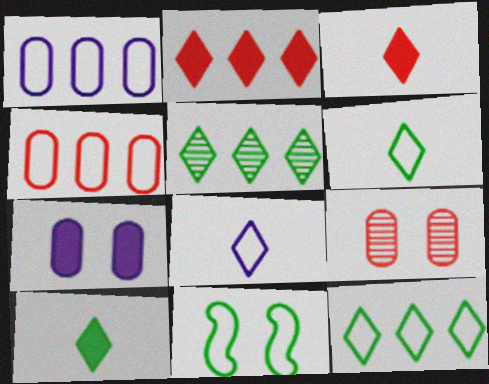[[4, 8, 11]]